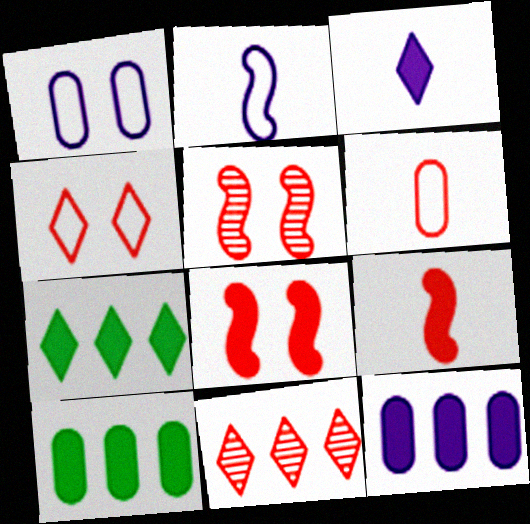[[3, 8, 10], 
[6, 8, 11]]